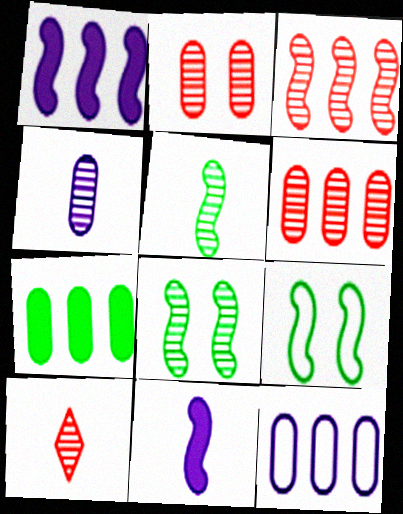[[2, 3, 10], 
[3, 9, 11], 
[4, 5, 10], 
[6, 7, 12]]